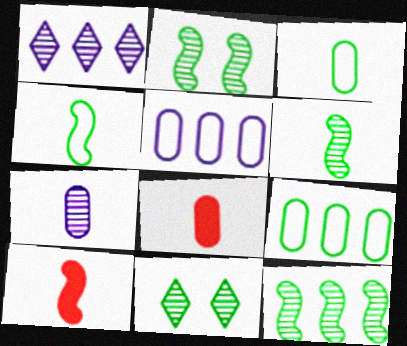[[2, 6, 12], 
[3, 7, 8], 
[5, 10, 11]]